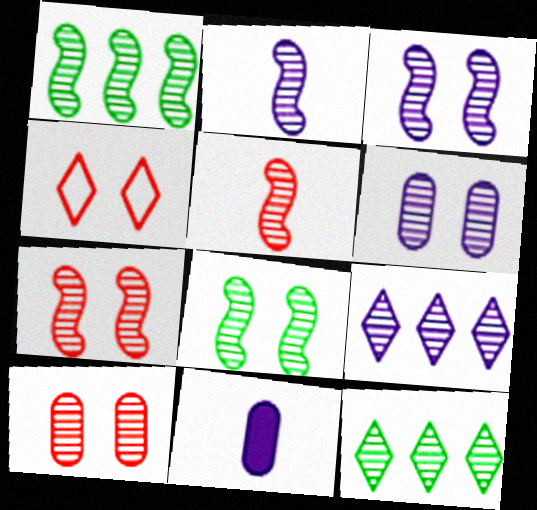[[1, 2, 7], 
[1, 3, 5], 
[1, 4, 11], 
[2, 6, 9], 
[2, 10, 12], 
[3, 7, 8], 
[5, 6, 12]]